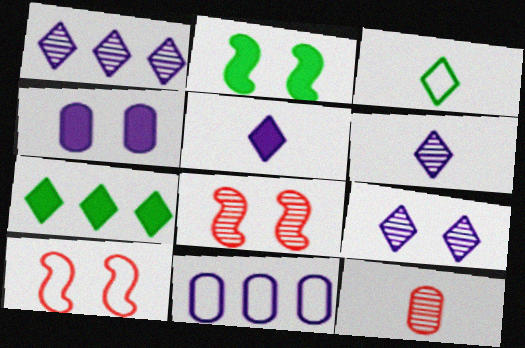[[1, 6, 9], 
[3, 10, 11]]